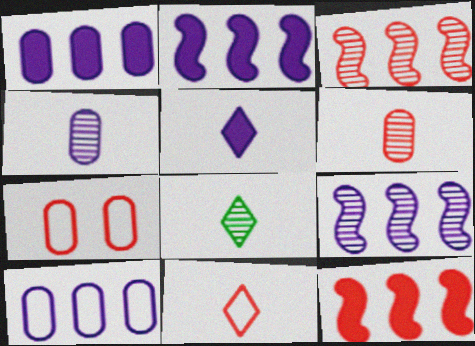[[2, 7, 8], 
[5, 8, 11]]